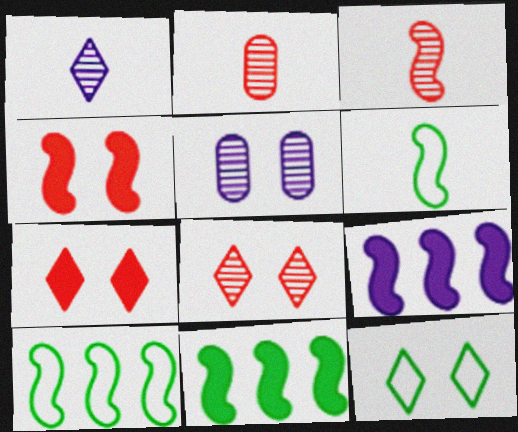[[2, 9, 12], 
[4, 5, 12]]